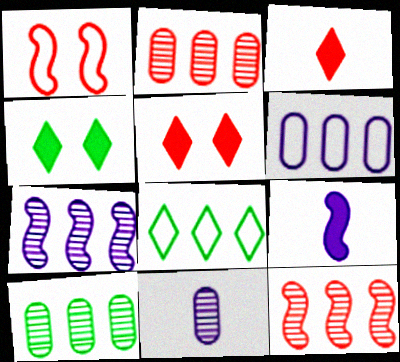[[1, 2, 3]]